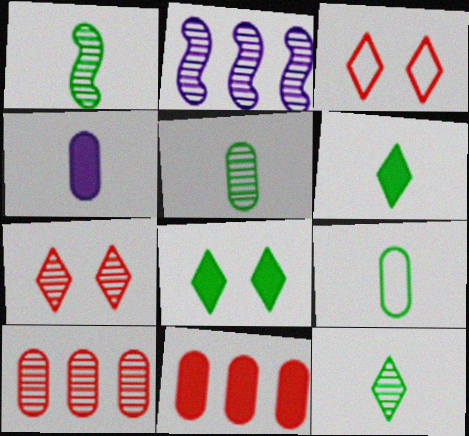[[1, 5, 12], 
[1, 6, 9], 
[2, 5, 7]]